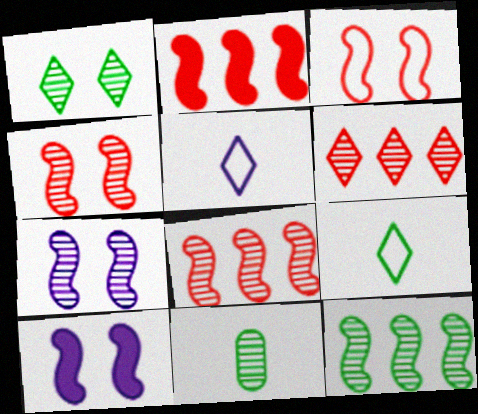[[1, 11, 12], 
[6, 7, 11]]